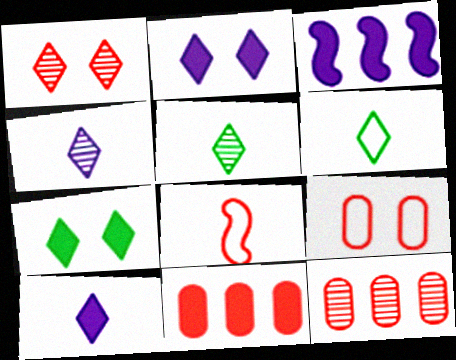[[1, 8, 11], 
[3, 5, 9]]